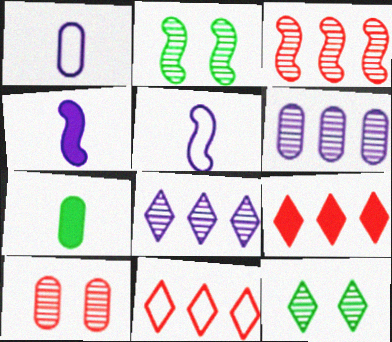[[1, 2, 9]]